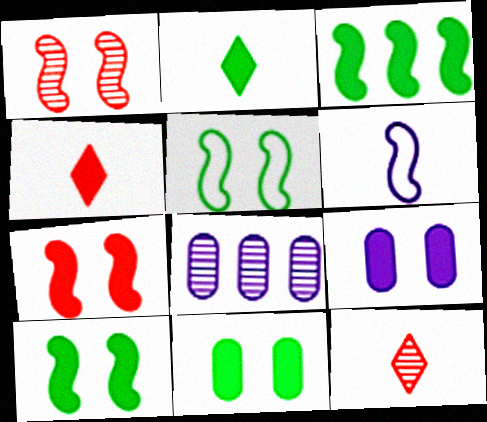[[1, 3, 6], 
[2, 3, 11], 
[3, 4, 9], 
[4, 5, 8]]